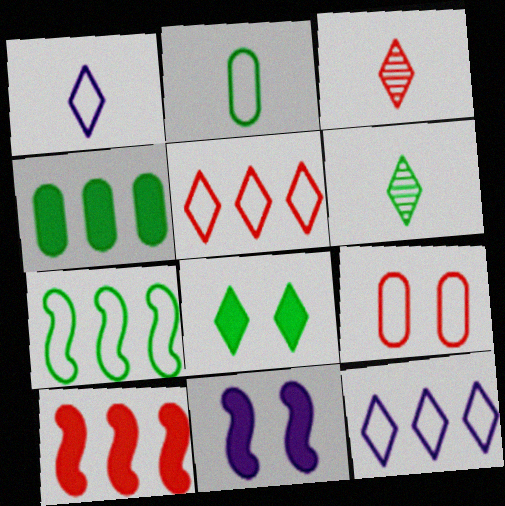[[1, 7, 9], 
[3, 8, 12], 
[3, 9, 10]]